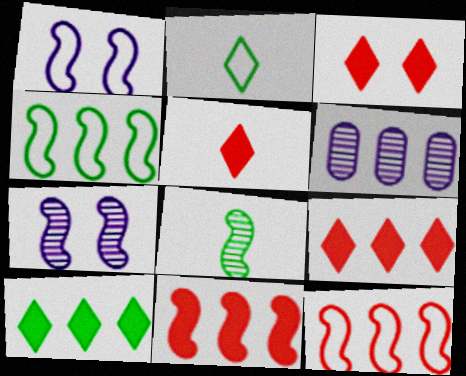[[1, 8, 11], 
[3, 5, 9], 
[4, 6, 9], 
[6, 10, 12]]